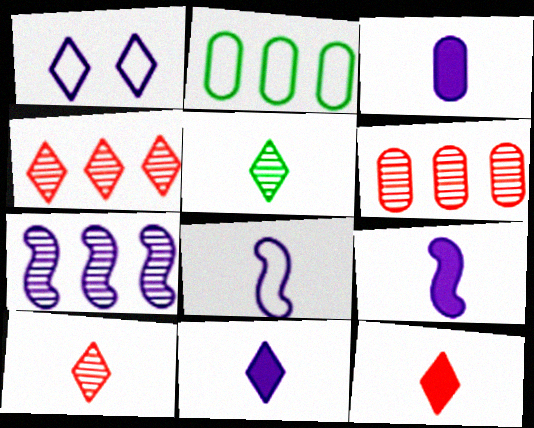[[1, 3, 7], 
[3, 9, 11]]